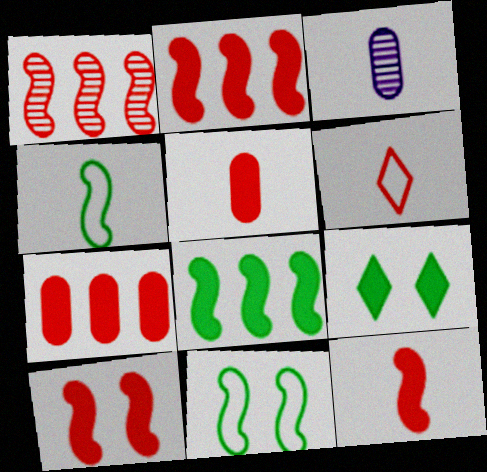[[2, 10, 12]]